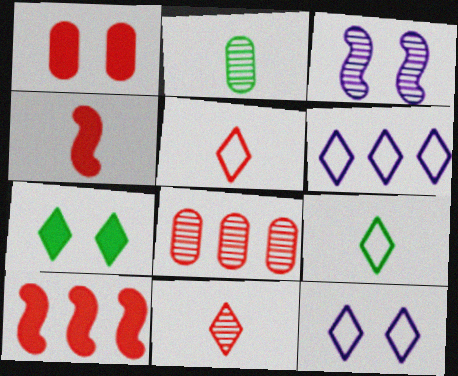[[2, 10, 12], 
[6, 7, 11]]